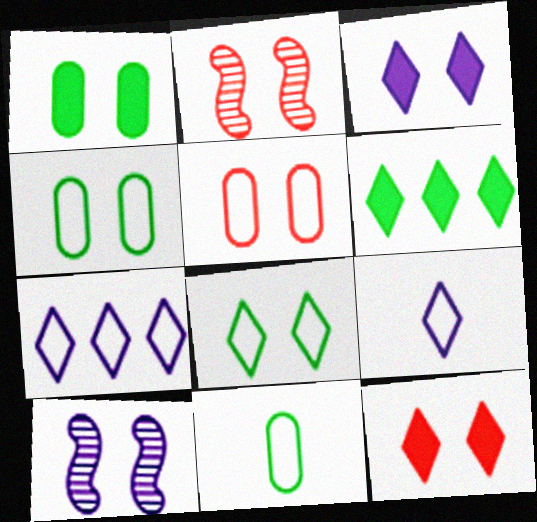[[2, 3, 4], 
[2, 5, 12], 
[4, 10, 12]]